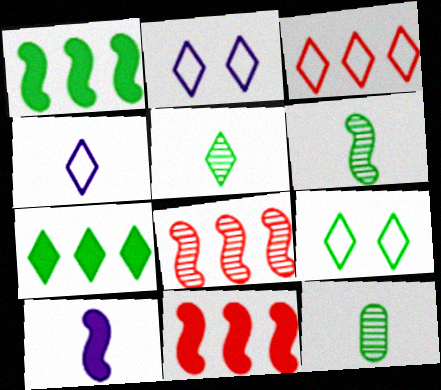[[1, 9, 12], 
[2, 11, 12], 
[3, 4, 9], 
[5, 6, 12], 
[5, 7, 9]]